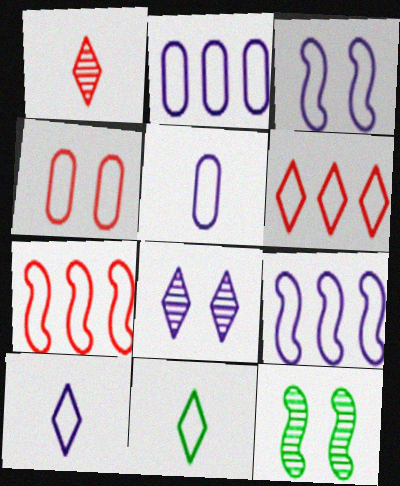[[2, 3, 10], 
[4, 9, 11]]